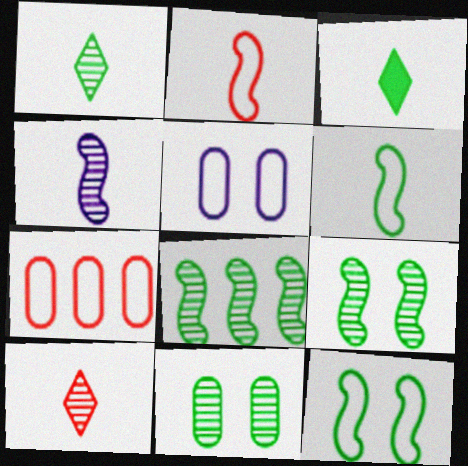[[1, 8, 11]]